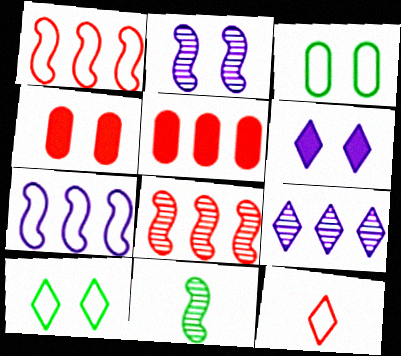[[2, 4, 10], 
[2, 8, 11], 
[3, 7, 12], 
[4, 8, 12]]